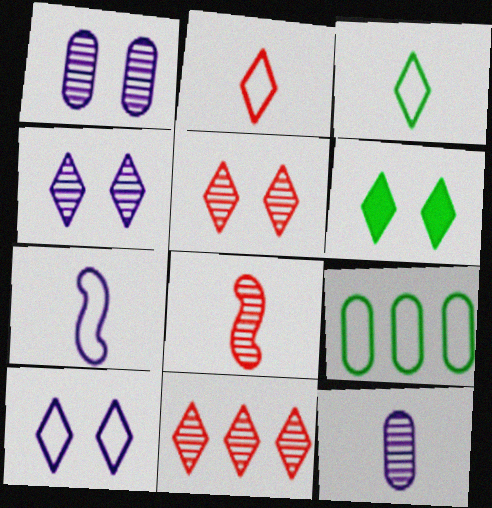[[5, 6, 10]]